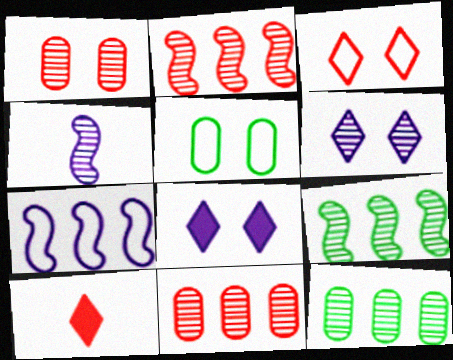[]